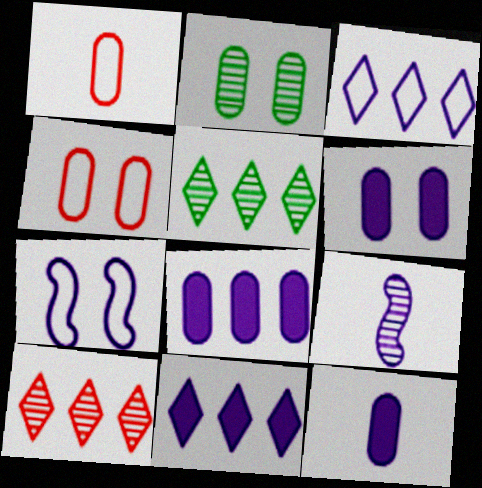[[1, 2, 8], 
[2, 4, 6], 
[2, 9, 10], 
[3, 6, 9], 
[6, 8, 12]]